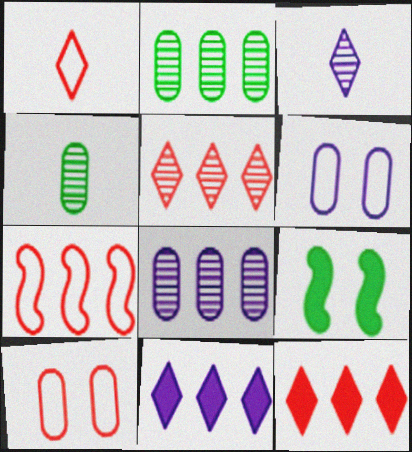[[1, 7, 10], 
[1, 8, 9], 
[2, 7, 11]]